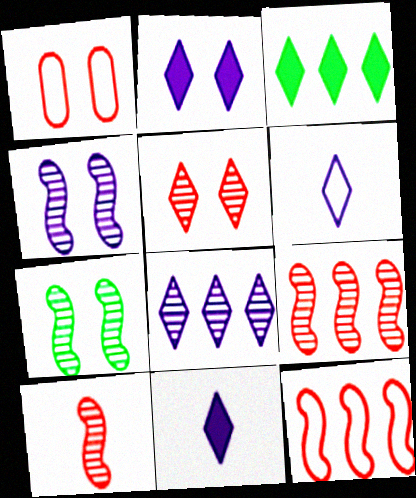[[1, 2, 7], 
[2, 6, 8], 
[3, 5, 6]]